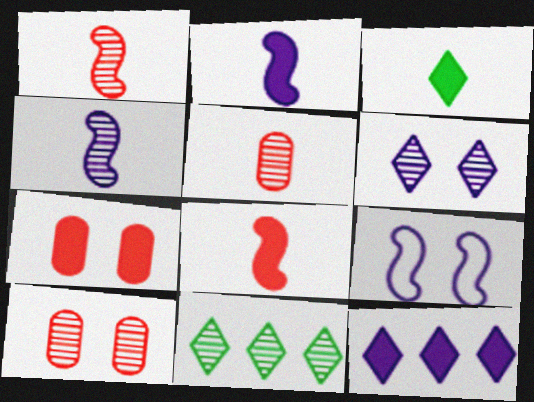[[4, 10, 11]]